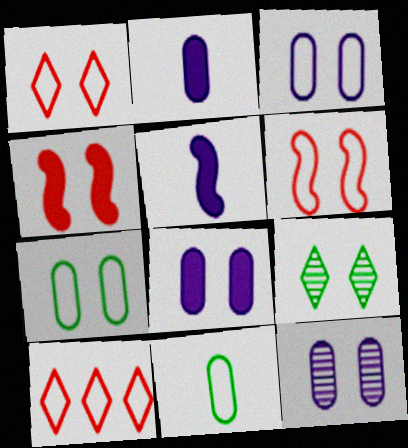[[3, 4, 9], 
[3, 8, 12], 
[6, 8, 9]]